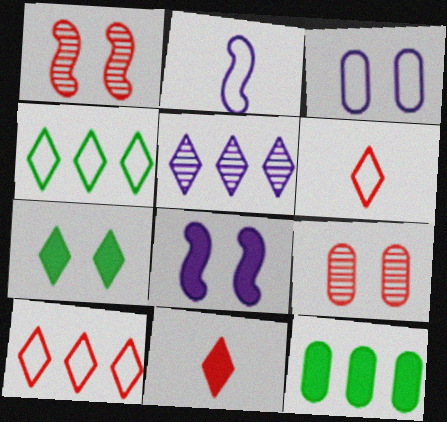[[1, 3, 7], 
[5, 6, 7], 
[8, 11, 12]]